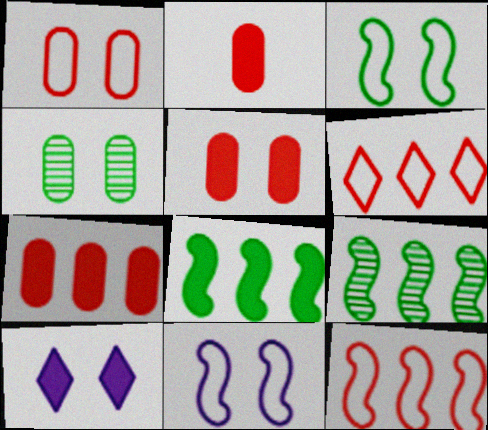[[2, 5, 7], 
[2, 8, 10]]